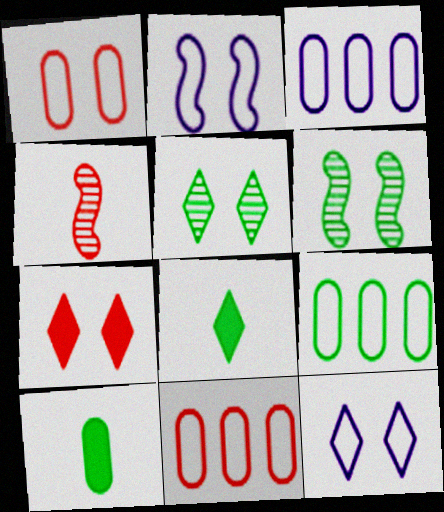[[3, 9, 11], 
[4, 7, 11], 
[5, 7, 12], 
[6, 8, 9]]